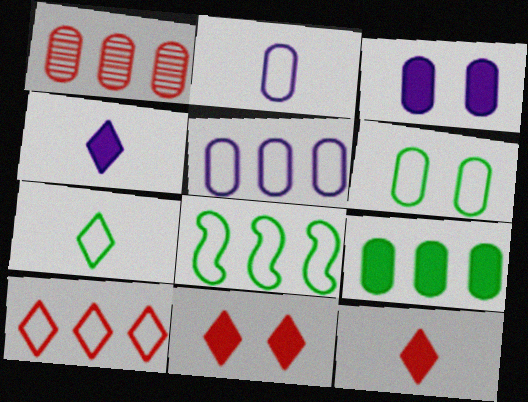[[1, 5, 9], 
[5, 8, 10], 
[6, 7, 8]]